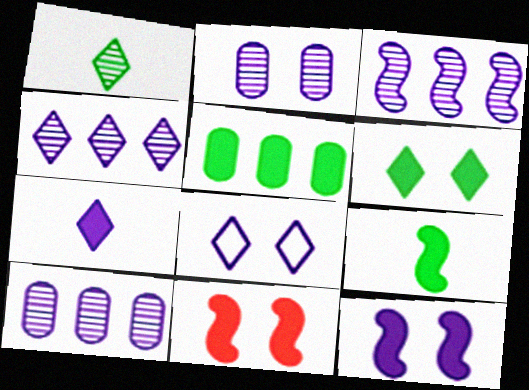[[2, 8, 12], 
[3, 4, 10], 
[4, 7, 8], 
[5, 6, 9], 
[5, 7, 11]]